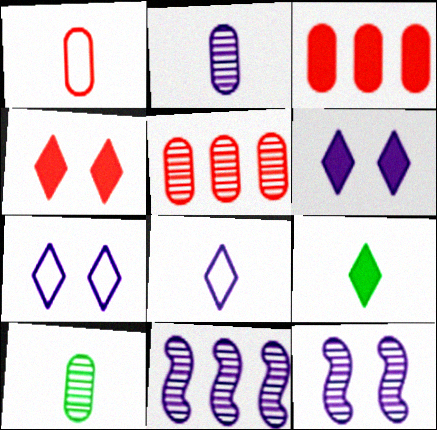[]